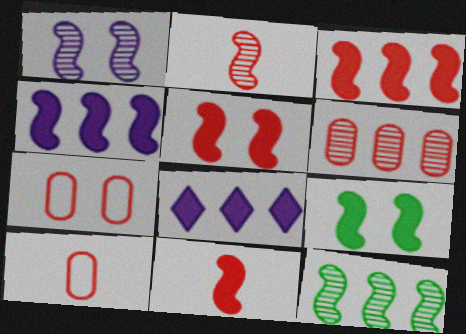[[1, 2, 12], 
[3, 5, 11], 
[4, 9, 11]]